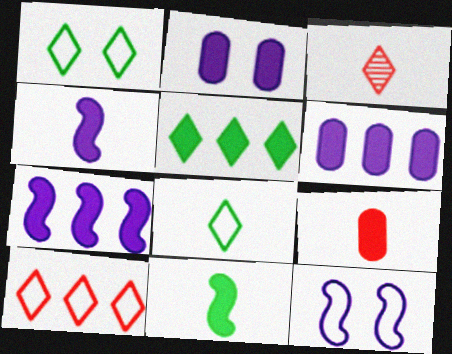[]